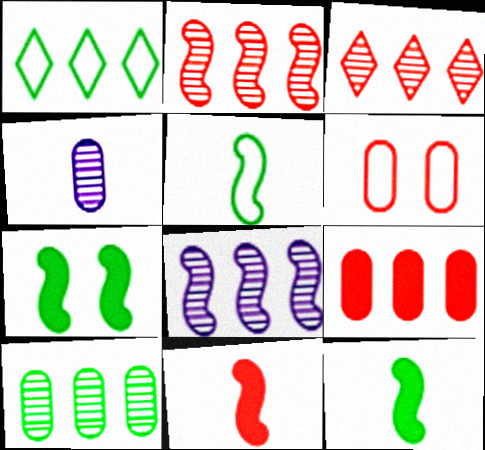[[1, 8, 9], 
[3, 6, 11], 
[3, 8, 10]]